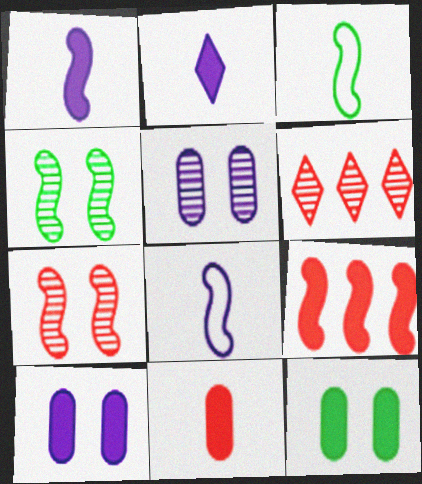[[2, 9, 12], 
[3, 6, 10], 
[4, 8, 9], 
[6, 8, 12]]